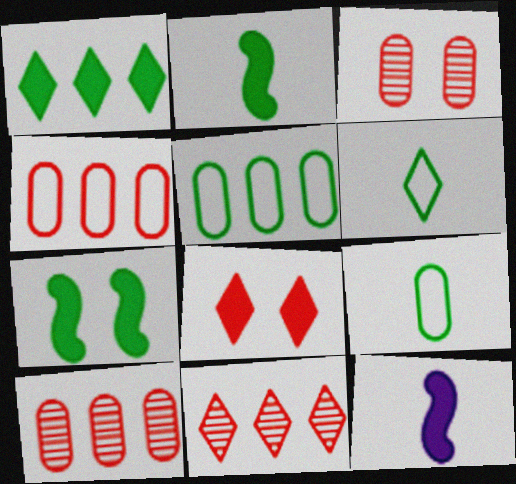[]